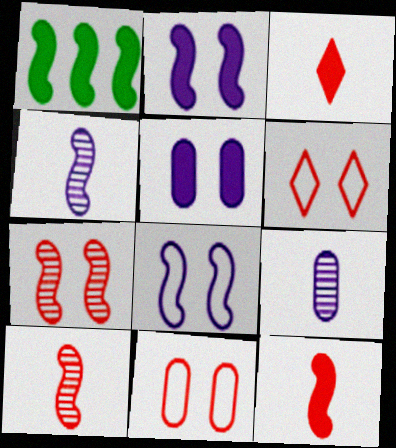[[1, 2, 12], 
[1, 3, 5], 
[1, 6, 9], 
[1, 8, 10]]